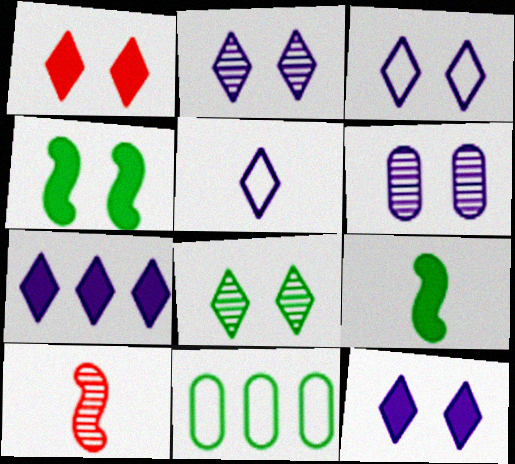[[1, 3, 8], 
[2, 3, 12], 
[2, 5, 7], 
[8, 9, 11], 
[10, 11, 12]]